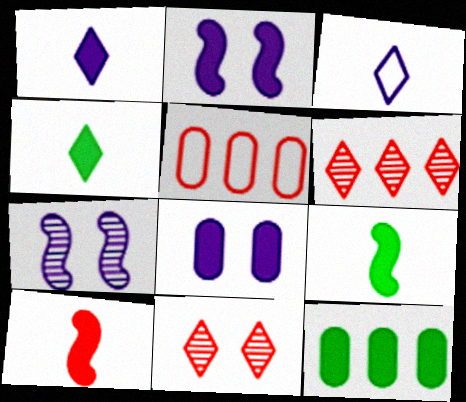[[4, 5, 7], 
[5, 10, 11]]